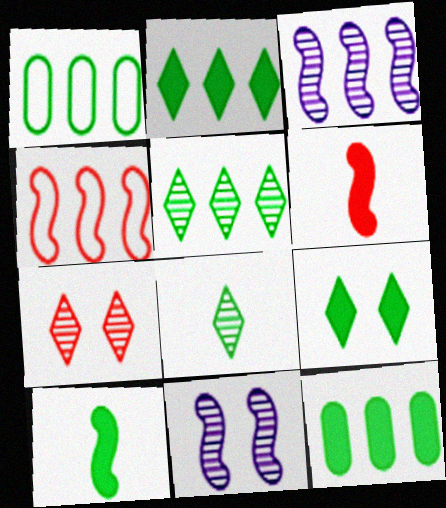[[4, 10, 11], 
[9, 10, 12]]